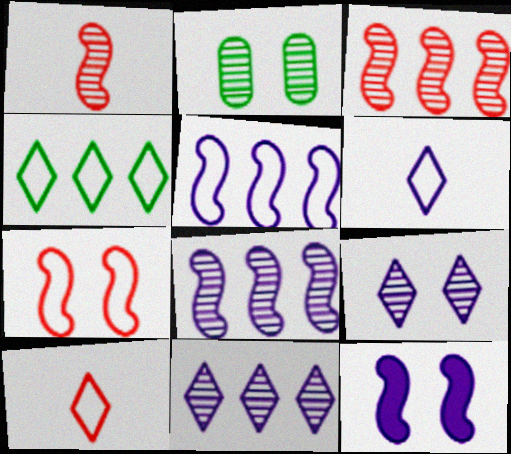[[1, 2, 11]]